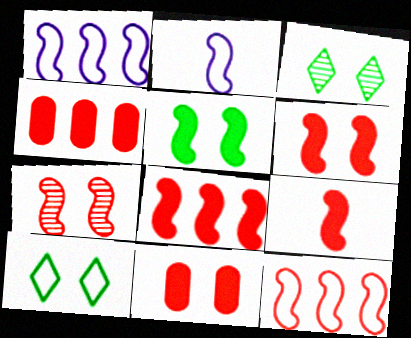[[2, 3, 4], 
[6, 8, 9], 
[7, 9, 12]]